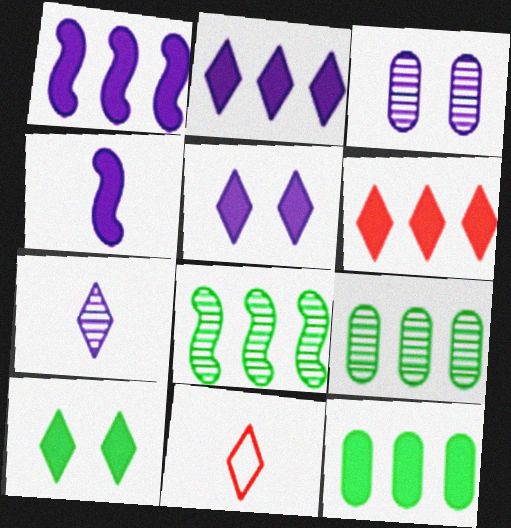[[1, 6, 12]]